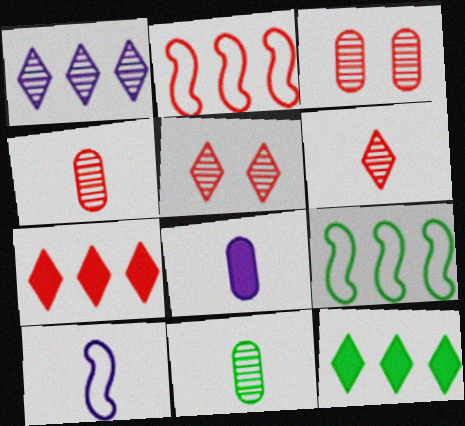[[3, 10, 12], 
[5, 8, 9]]